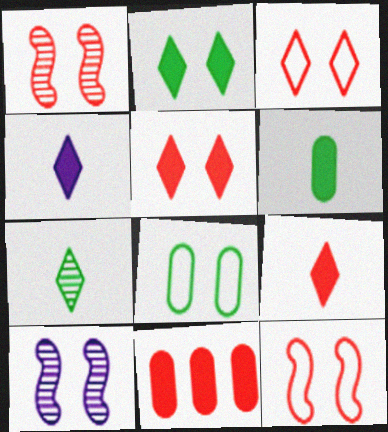[[5, 8, 10]]